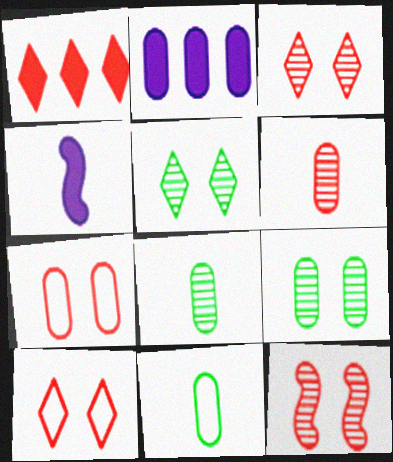[[2, 7, 8]]